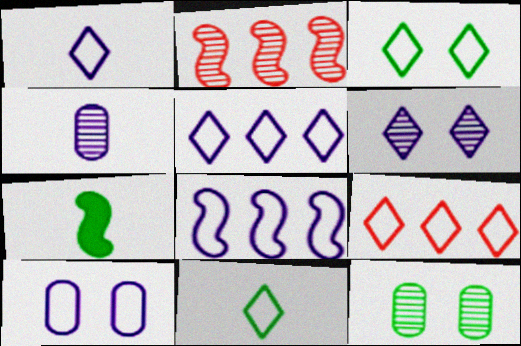[[1, 3, 9], 
[1, 8, 10]]